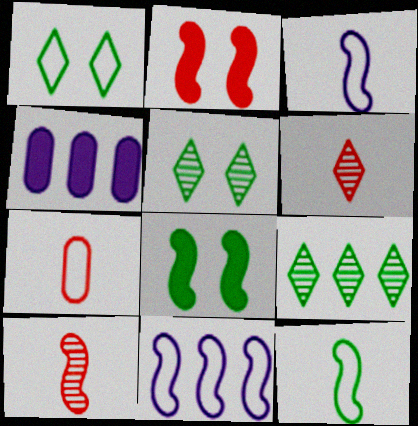[[1, 4, 10], 
[1, 7, 11], 
[8, 10, 11]]